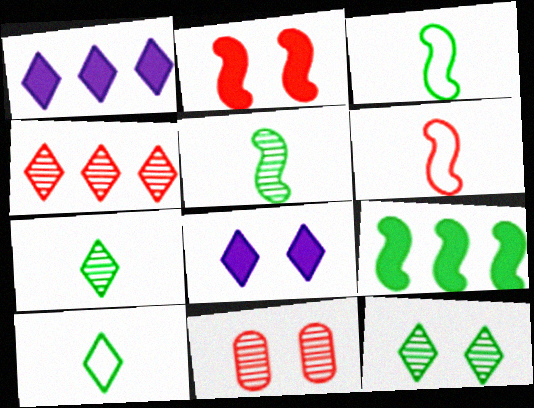[[1, 3, 11], 
[4, 8, 10]]